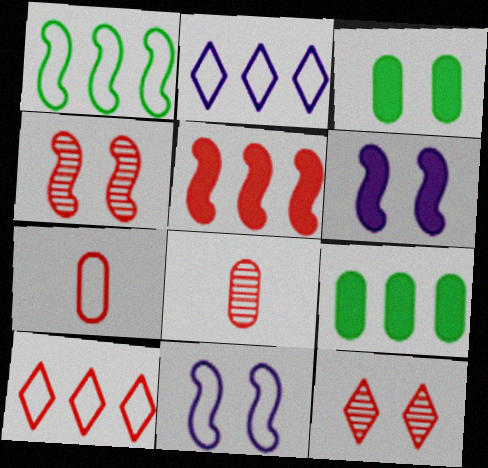[[3, 11, 12], 
[5, 7, 12]]